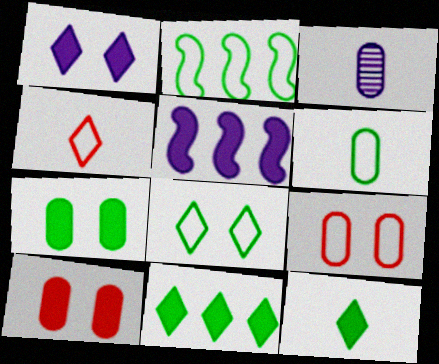[[2, 6, 8], 
[5, 10, 12]]